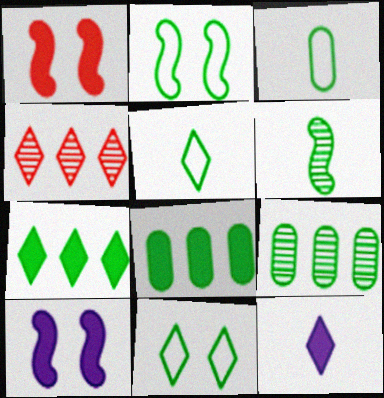[[1, 8, 12], 
[3, 4, 10], 
[4, 11, 12], 
[6, 8, 11]]